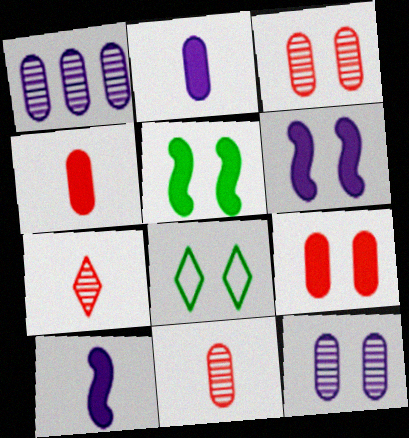[[3, 6, 8]]